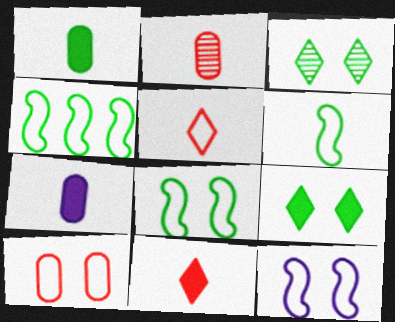[[1, 3, 4], 
[4, 6, 8]]